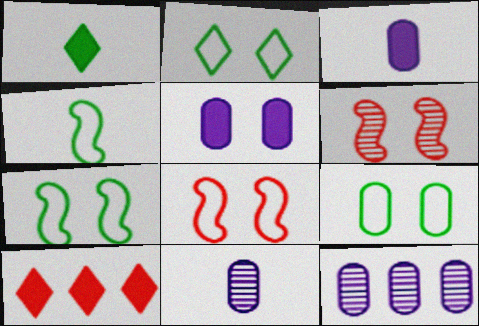[[1, 8, 12], 
[2, 5, 6], 
[2, 7, 9], 
[7, 10, 11]]